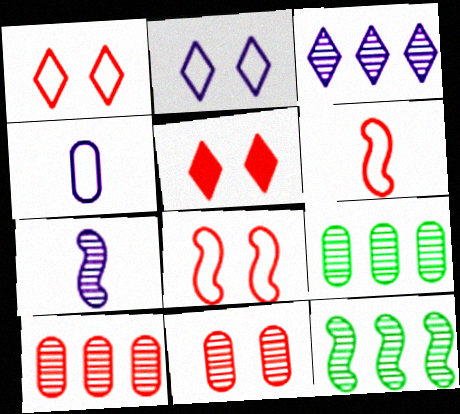[[3, 10, 12], 
[4, 5, 12], 
[5, 6, 10], 
[5, 8, 11]]